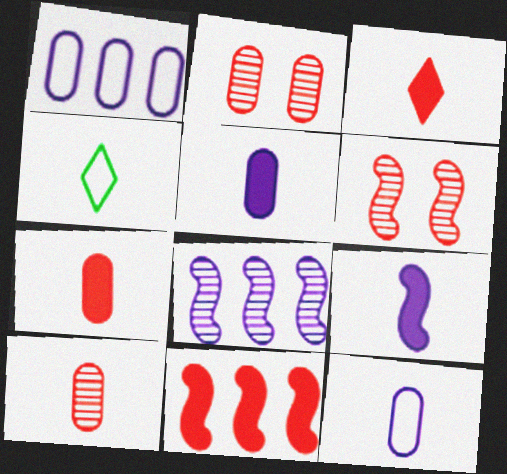[[4, 9, 10]]